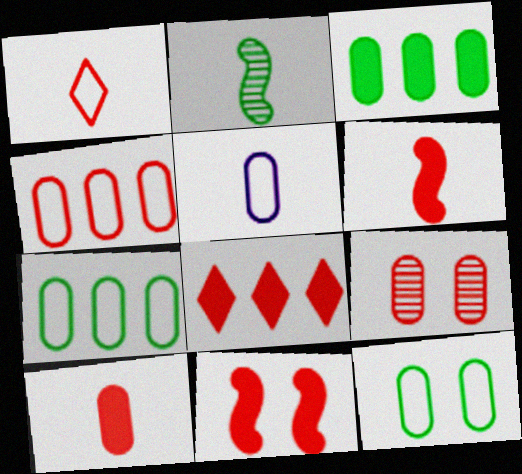[[3, 5, 9], 
[4, 5, 12], 
[4, 9, 10], 
[8, 10, 11]]